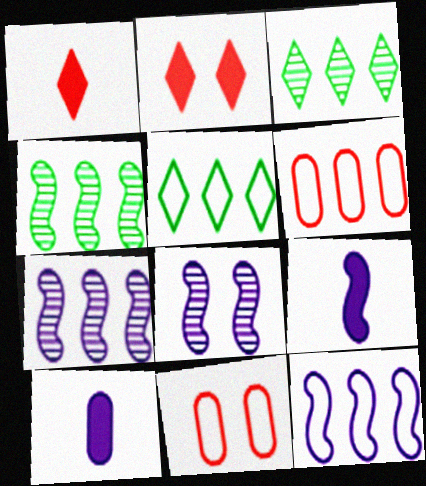[[3, 9, 11], 
[5, 6, 12], 
[8, 9, 12]]